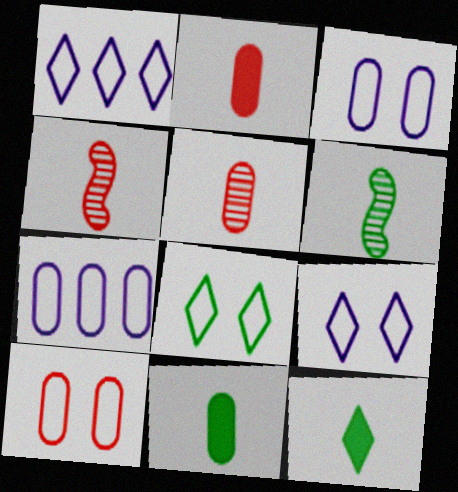[]